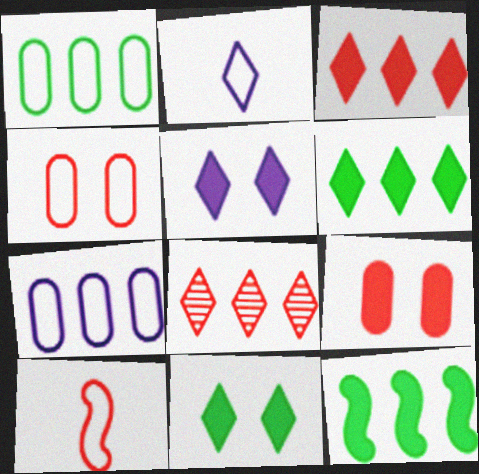[[2, 8, 11], 
[7, 8, 12], 
[8, 9, 10]]